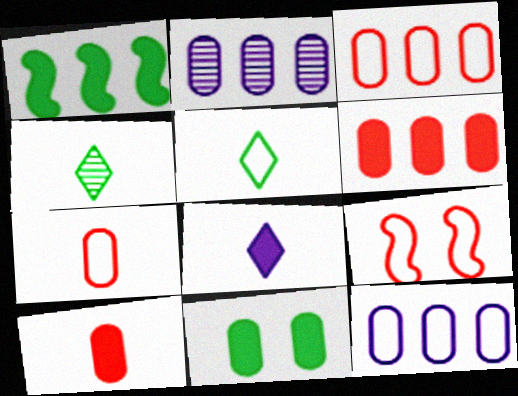[[2, 7, 11], 
[5, 9, 12]]